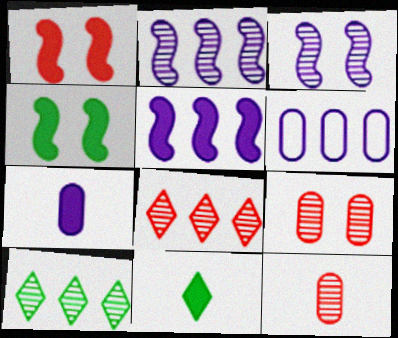[[3, 10, 12]]